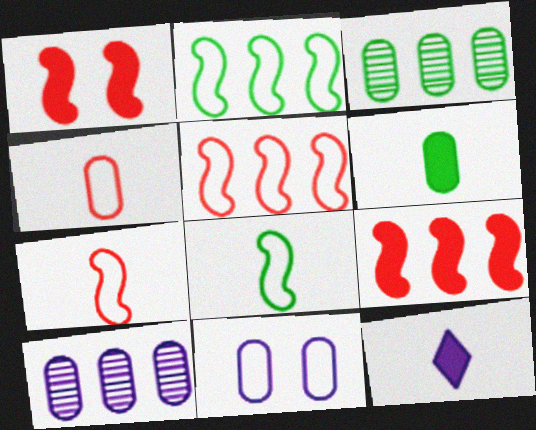[]